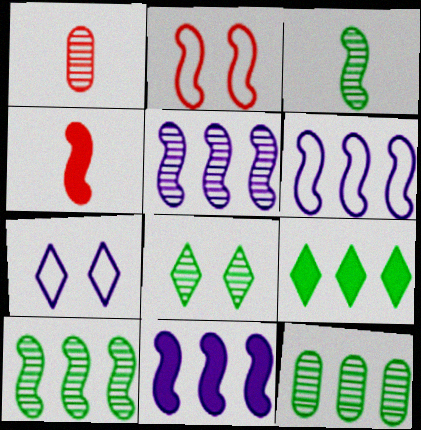[[1, 5, 8], 
[2, 3, 11], 
[3, 8, 12], 
[4, 7, 12], 
[5, 6, 11]]